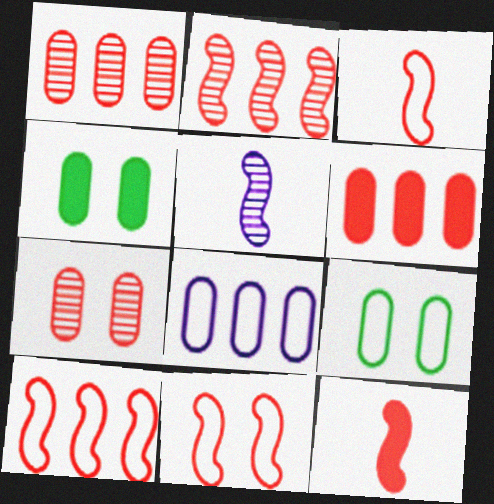[[2, 11, 12], 
[3, 10, 11]]